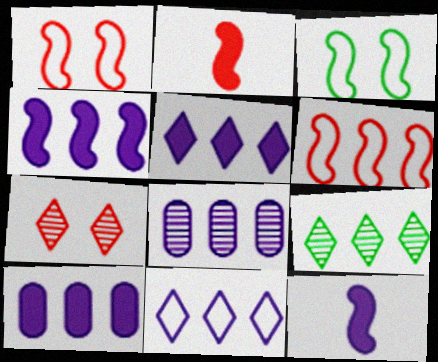[[4, 5, 10], 
[4, 8, 11], 
[6, 9, 10]]